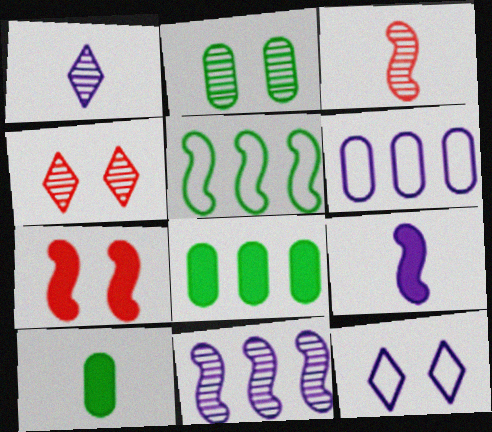[[2, 7, 12], 
[3, 8, 12]]